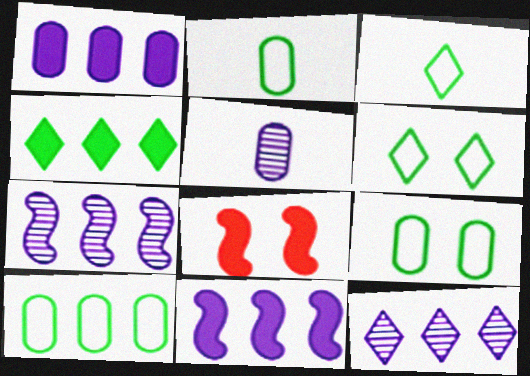[[2, 8, 12], 
[2, 9, 10]]